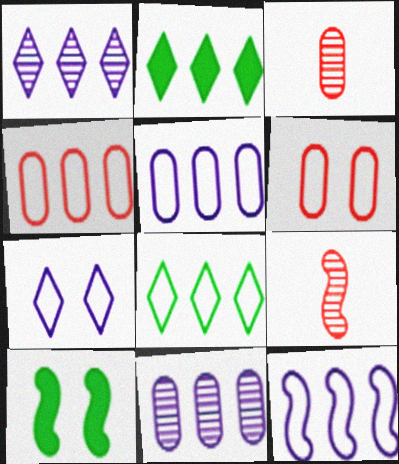[[4, 8, 12], 
[9, 10, 12]]